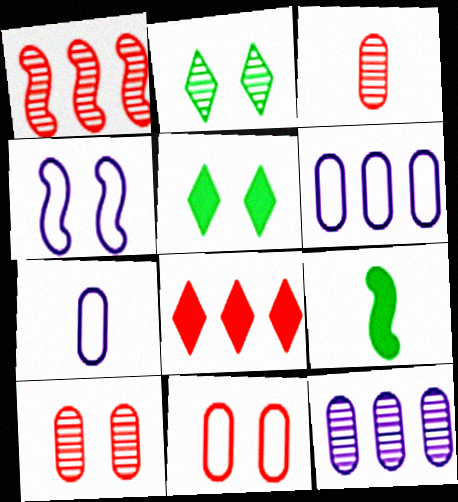[[1, 4, 9], 
[1, 5, 7], 
[4, 5, 10]]